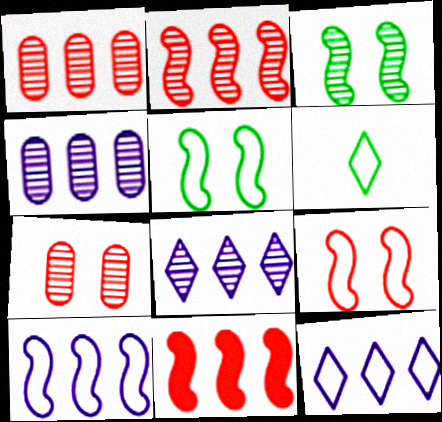[]